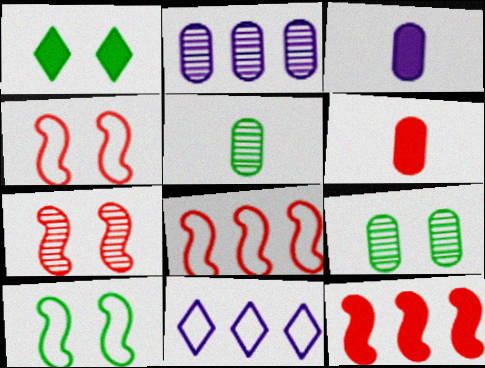[[1, 3, 12], 
[1, 9, 10]]